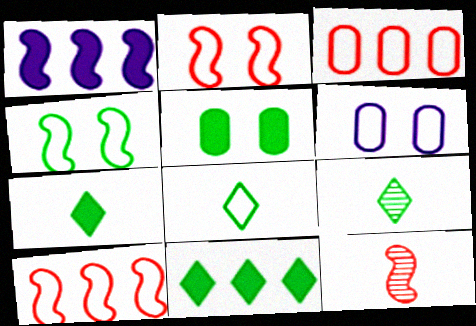[[1, 4, 12], 
[6, 8, 10], 
[6, 11, 12], 
[7, 8, 9]]